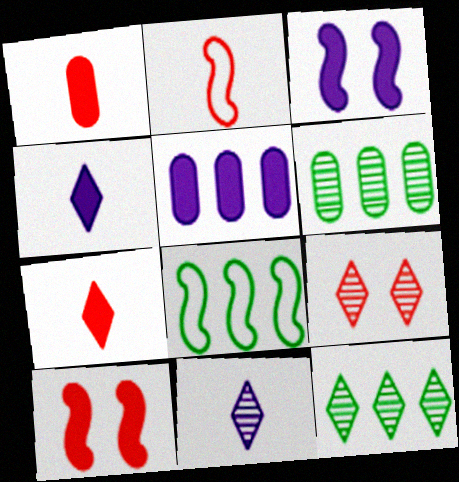[[3, 4, 5], 
[9, 11, 12]]